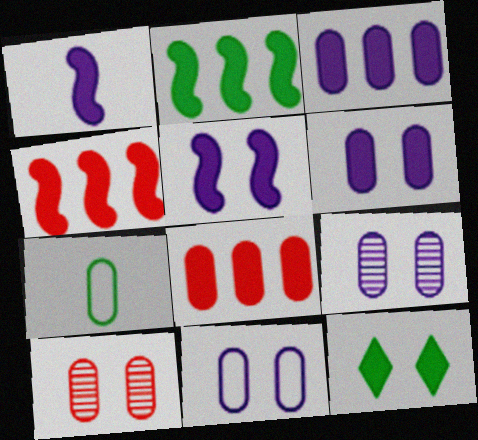[[1, 8, 12], 
[3, 7, 10], 
[6, 9, 11], 
[7, 8, 9]]